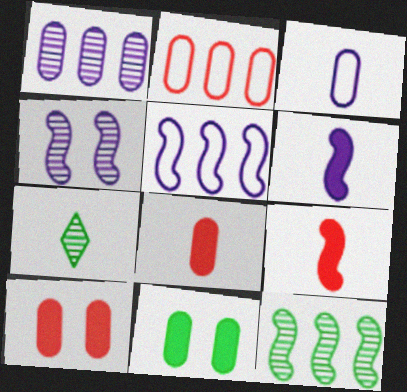[[3, 7, 9], 
[4, 5, 6], 
[5, 7, 10]]